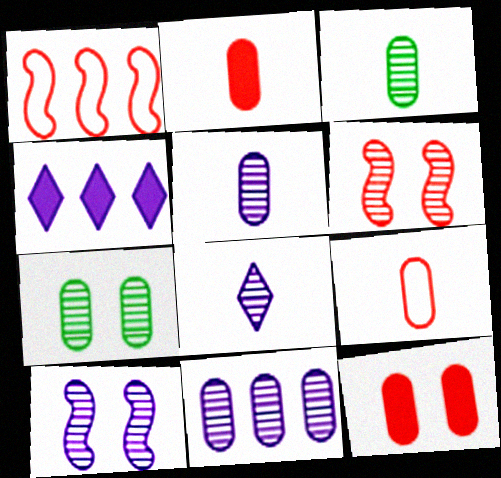[[8, 10, 11]]